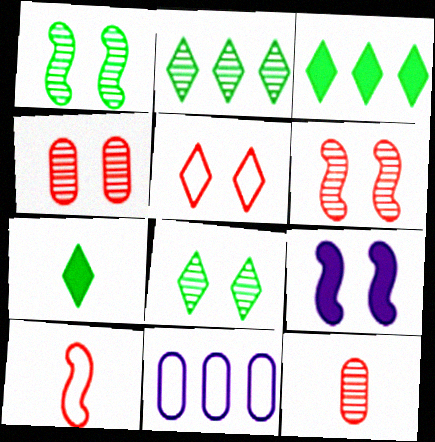[[6, 7, 11]]